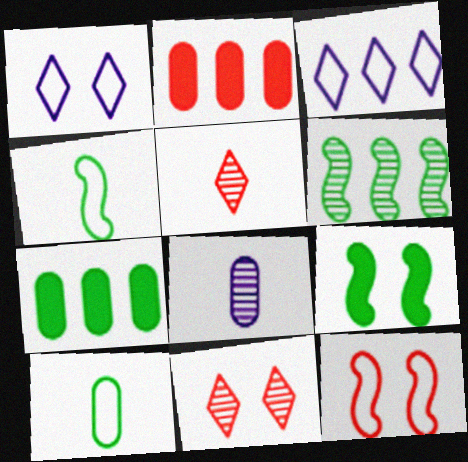[[2, 3, 6], 
[2, 5, 12], 
[3, 10, 12], 
[4, 6, 9], 
[6, 8, 11]]